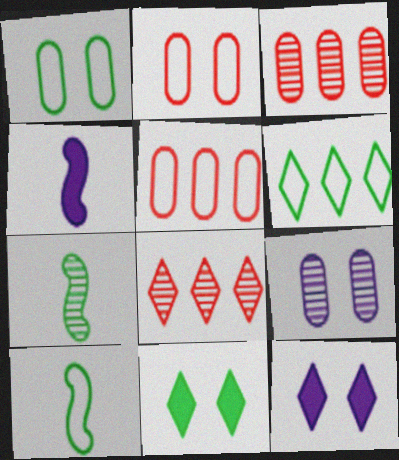[[1, 4, 8], 
[1, 6, 10], 
[3, 10, 12], 
[5, 7, 12], 
[7, 8, 9]]